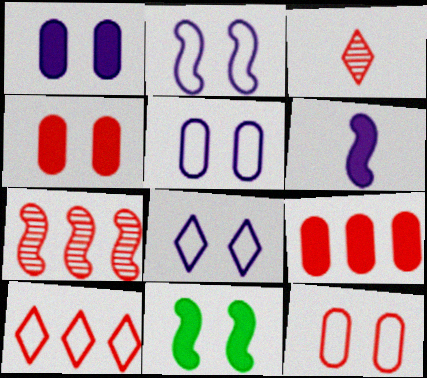[[2, 5, 8], 
[7, 9, 10]]